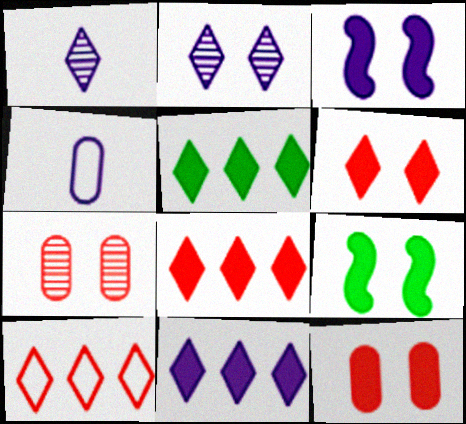[[5, 8, 11]]